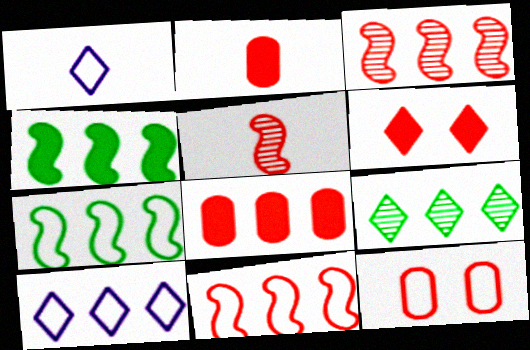[[1, 6, 9], 
[1, 7, 12]]